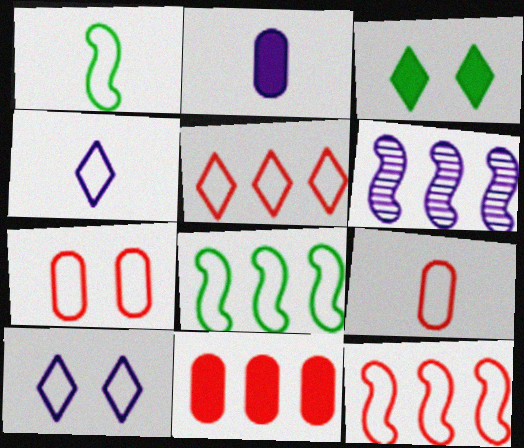[[1, 4, 9], 
[2, 6, 10], 
[3, 6, 9], 
[4, 7, 8], 
[8, 9, 10]]